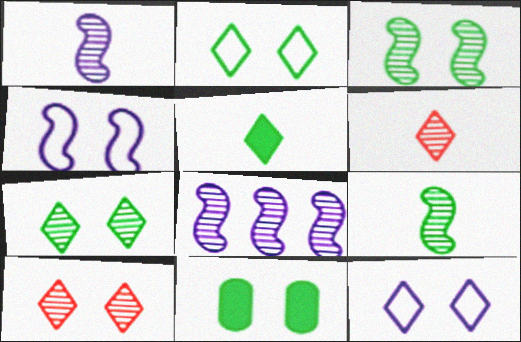[[2, 3, 11], 
[4, 10, 11]]